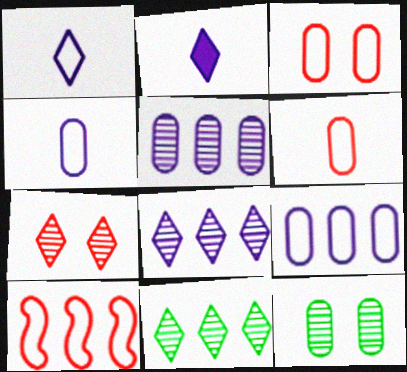[[2, 10, 12]]